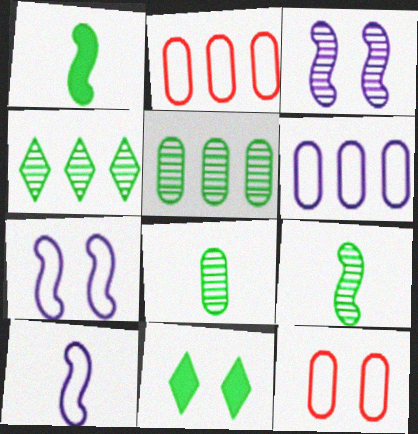[[3, 11, 12]]